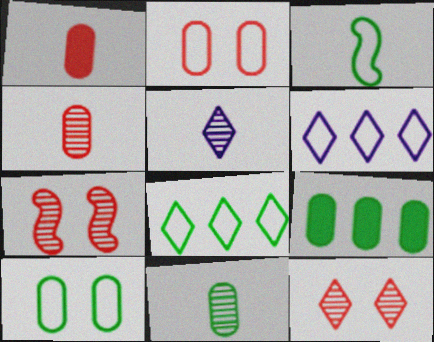[[1, 3, 5], 
[2, 3, 6], 
[3, 8, 10], 
[9, 10, 11]]